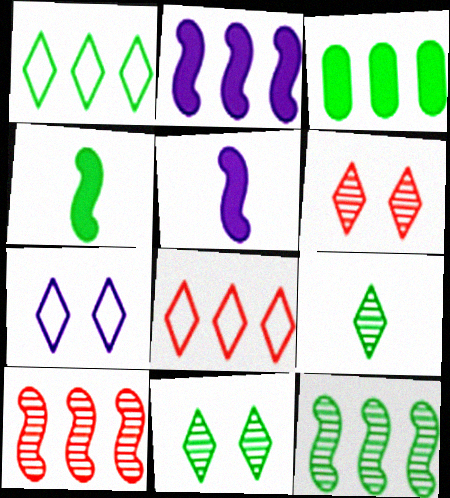[[1, 3, 12]]